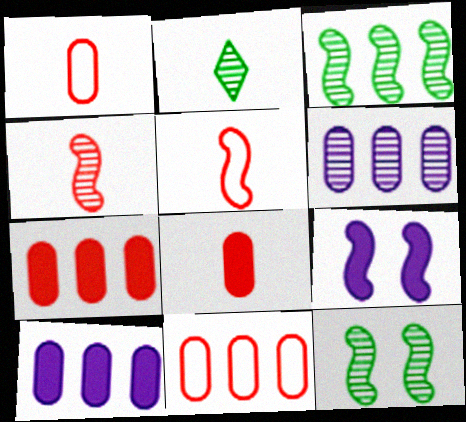[[2, 9, 11], 
[3, 5, 9]]